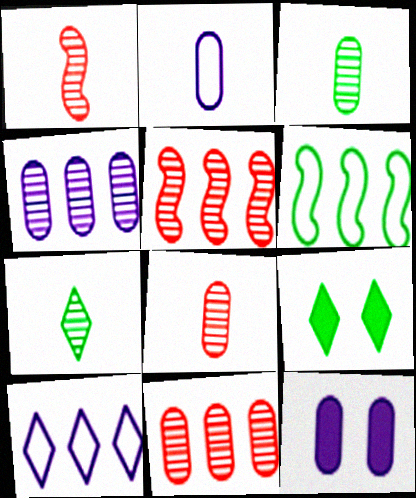[[2, 4, 12], 
[2, 5, 9], 
[3, 6, 9]]